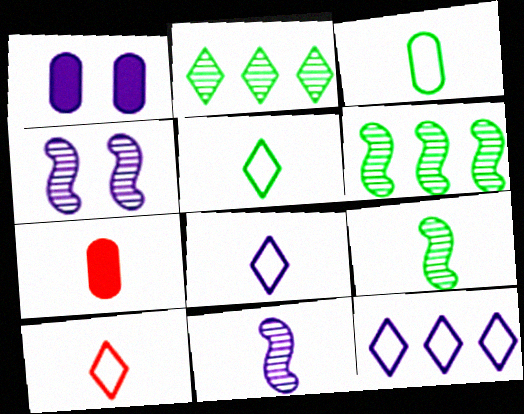[[1, 6, 10], 
[1, 11, 12], 
[5, 7, 11], 
[5, 8, 10], 
[7, 8, 9]]